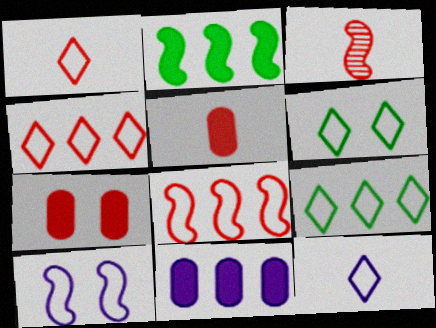[[1, 3, 5], 
[2, 3, 10], 
[3, 4, 7], 
[3, 6, 11], 
[4, 6, 12]]